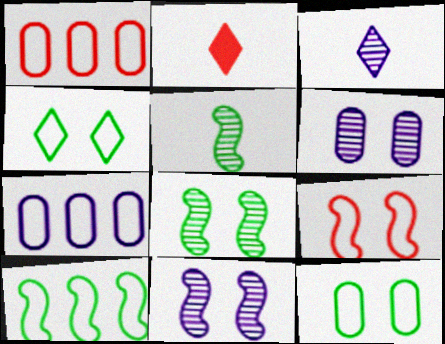[[2, 6, 10], 
[2, 7, 8]]